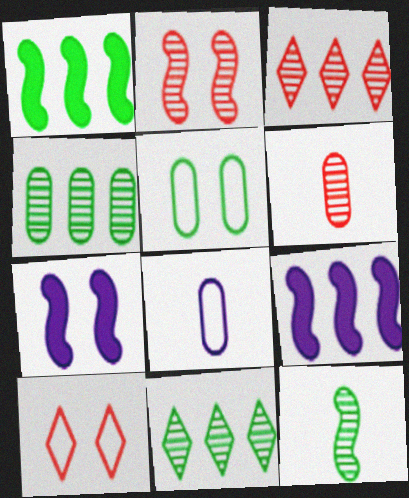[[2, 3, 6]]